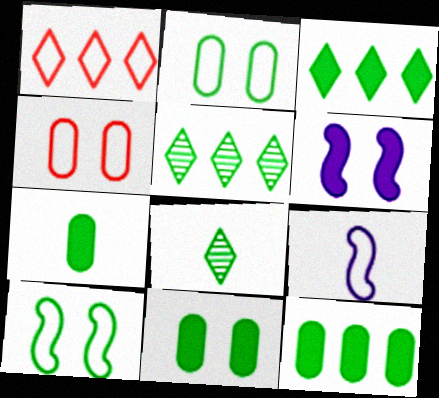[[1, 2, 9], 
[5, 7, 10], 
[7, 11, 12], 
[8, 10, 12]]